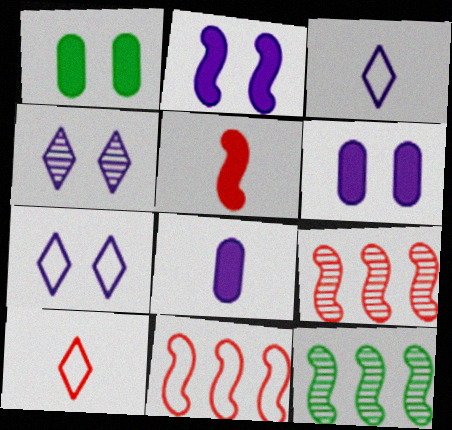[[1, 3, 9], 
[6, 10, 12]]